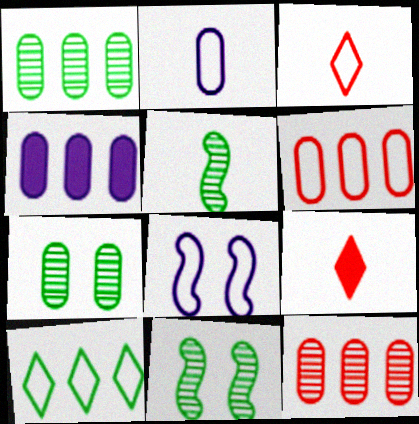[[1, 4, 6], 
[1, 8, 9], 
[2, 5, 9], 
[3, 4, 11]]